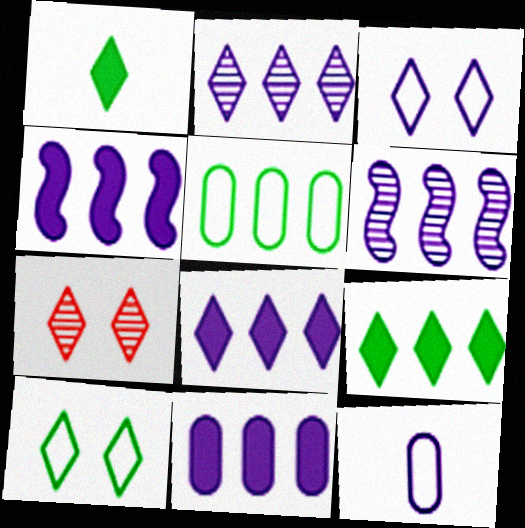[[4, 8, 11]]